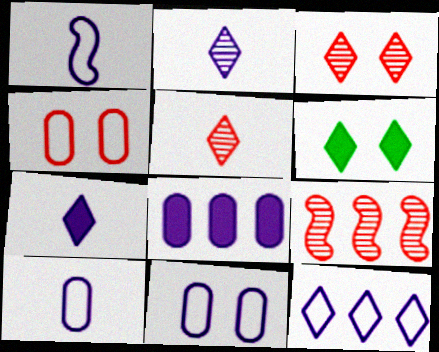[[1, 11, 12], 
[5, 6, 12], 
[6, 9, 10]]